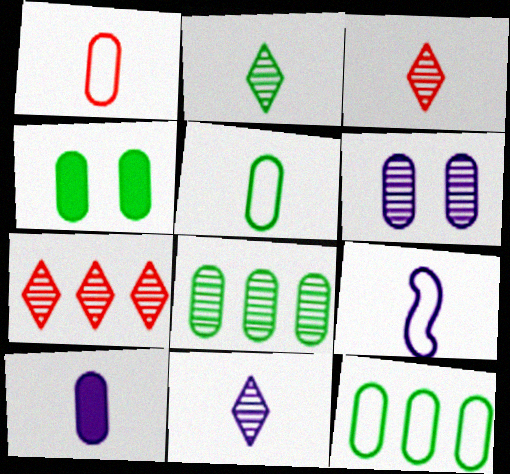[[2, 3, 11], 
[4, 5, 8], 
[4, 7, 9], 
[9, 10, 11]]